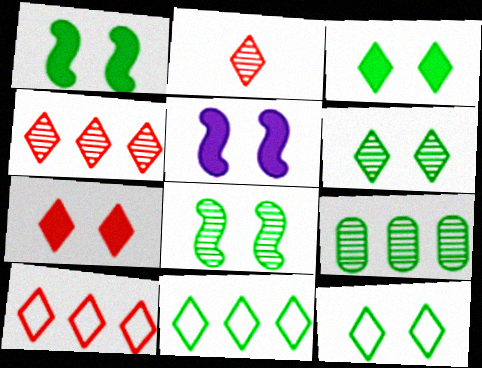[[2, 7, 10], 
[3, 6, 12]]